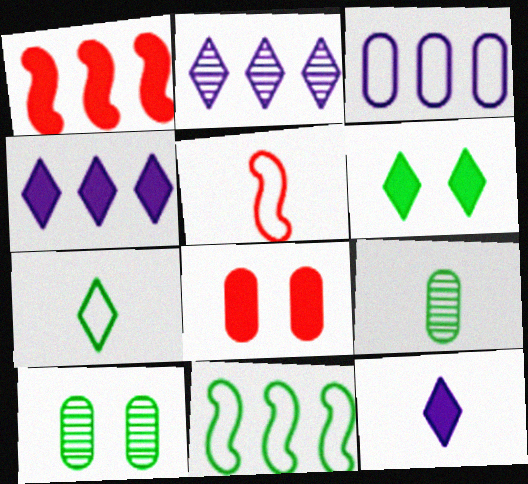[[3, 8, 9], 
[4, 5, 10], 
[5, 9, 12], 
[6, 9, 11]]